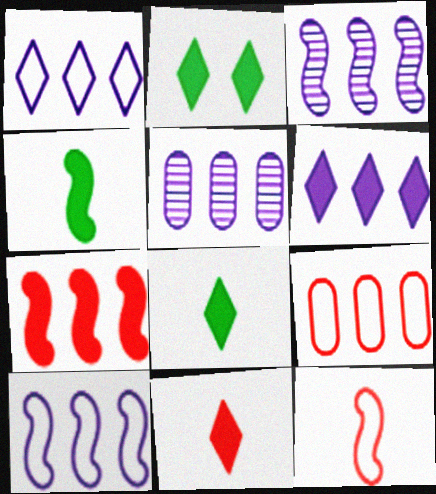[[2, 5, 12], 
[2, 6, 11], 
[5, 6, 10]]